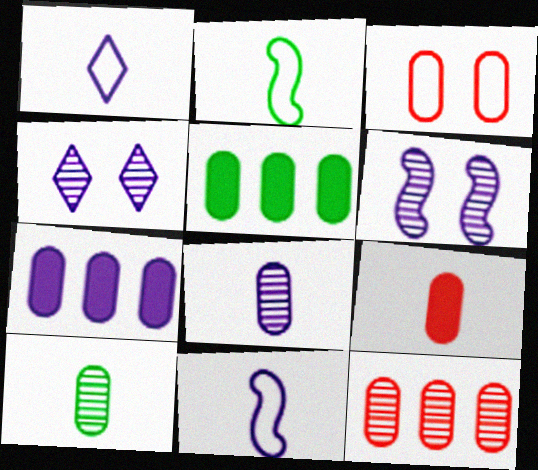[[1, 6, 7], 
[3, 5, 8], 
[3, 7, 10], 
[3, 9, 12], 
[4, 7, 11]]